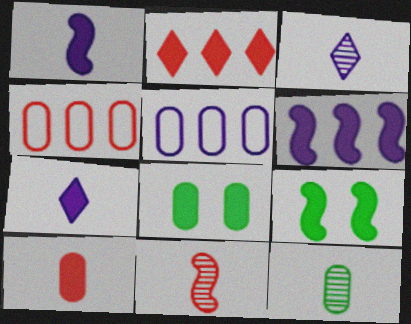[[1, 2, 8], 
[3, 4, 9], 
[3, 11, 12]]